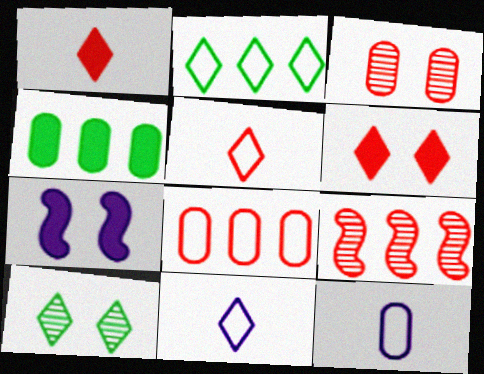[[1, 4, 7], 
[3, 4, 12]]